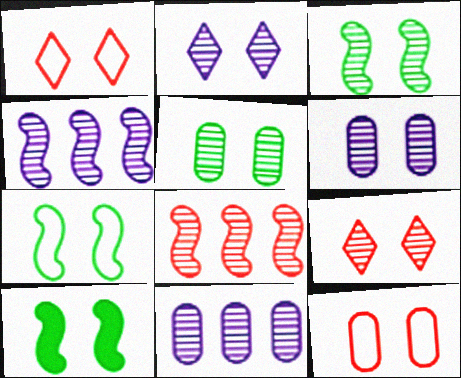[[1, 6, 10], 
[2, 10, 12], 
[3, 6, 9], 
[3, 7, 10]]